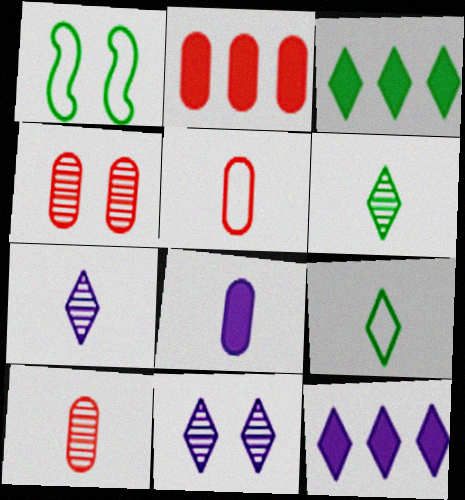[[1, 2, 7], 
[1, 10, 12], 
[2, 4, 5]]